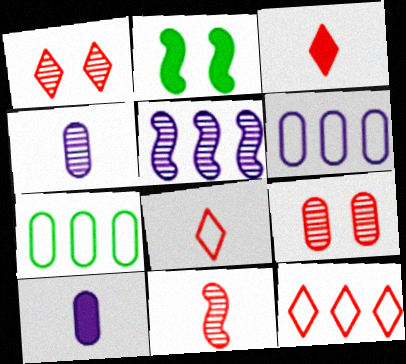[[1, 3, 12], 
[2, 4, 12], 
[7, 9, 10]]